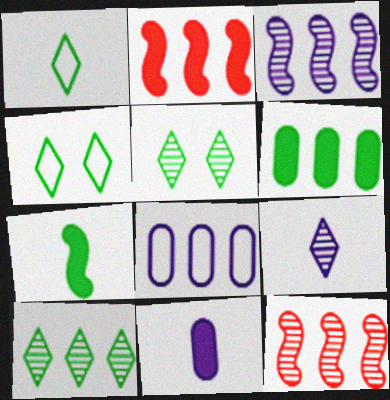[[2, 8, 10], 
[4, 11, 12]]